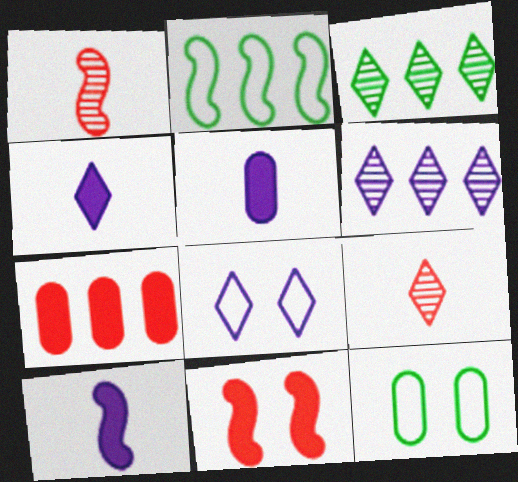[[2, 6, 7], 
[4, 5, 10], 
[4, 6, 8]]